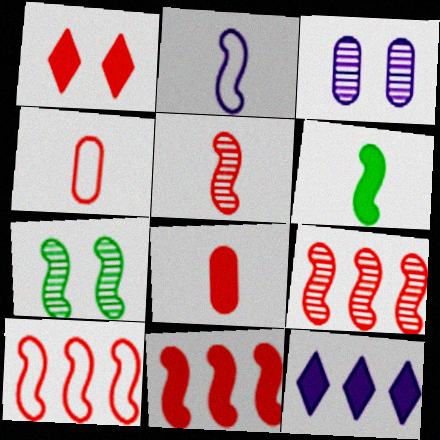[[1, 4, 9], 
[1, 8, 11], 
[2, 3, 12], 
[2, 5, 6], 
[2, 7, 11], 
[4, 7, 12], 
[9, 10, 11]]